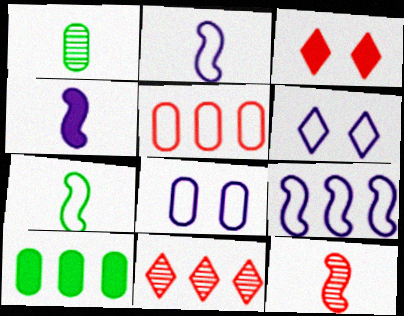[[1, 3, 9], 
[3, 4, 10], 
[3, 5, 12], 
[4, 7, 12], 
[5, 6, 7], 
[6, 10, 12], 
[9, 10, 11]]